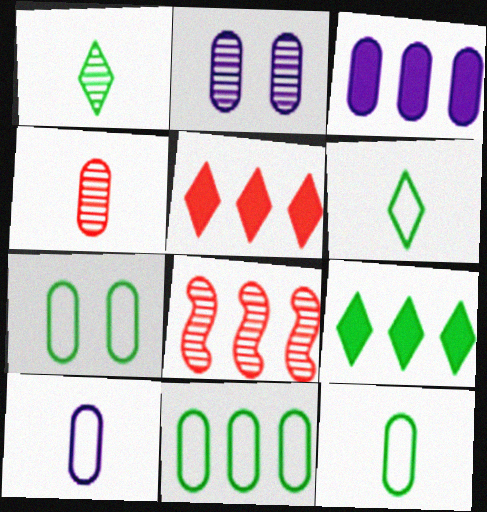[[1, 2, 8], 
[2, 3, 10], 
[3, 4, 7], 
[7, 11, 12]]